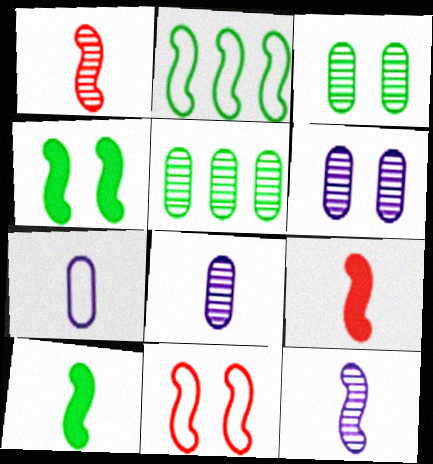[]